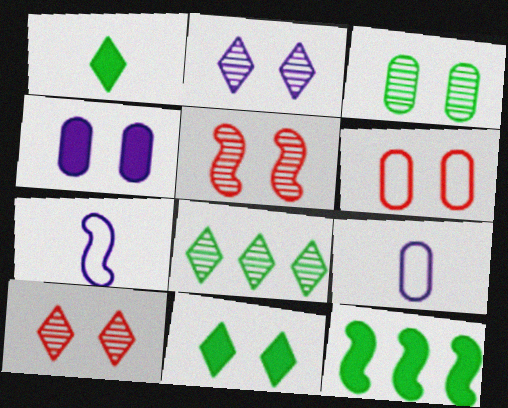[[2, 3, 5], 
[3, 4, 6], 
[5, 7, 12], 
[9, 10, 12]]